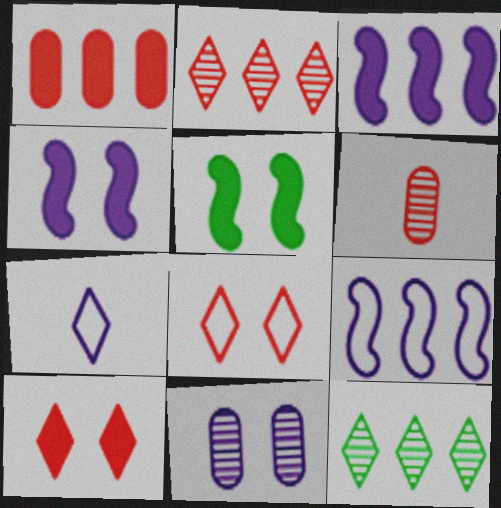[[1, 9, 12], 
[3, 7, 11], 
[5, 8, 11], 
[7, 10, 12]]